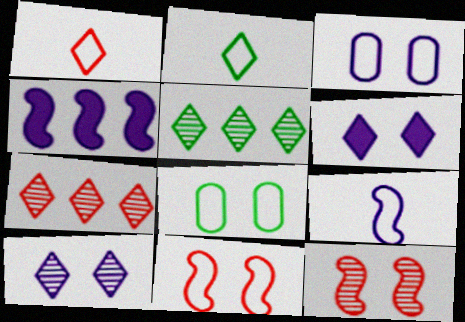[[1, 5, 6], 
[2, 6, 7], 
[6, 8, 12]]